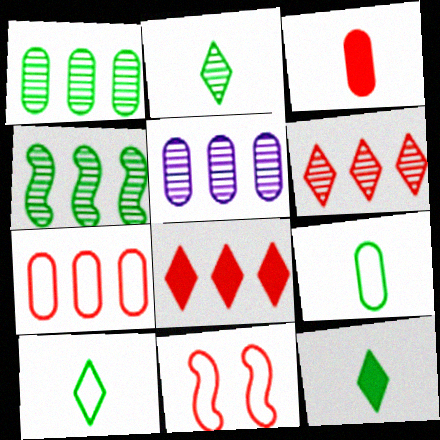[[2, 10, 12], 
[3, 6, 11], 
[4, 5, 6], 
[5, 11, 12]]